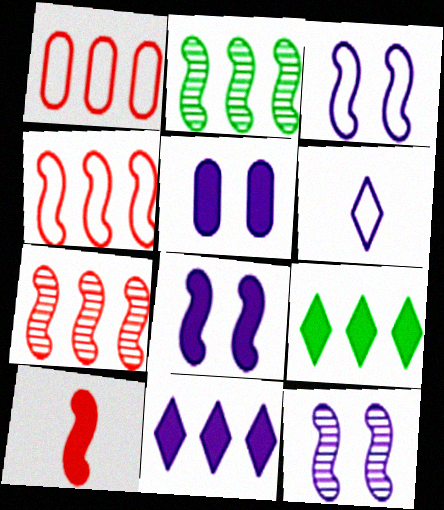[[1, 2, 11], 
[2, 3, 10], 
[3, 8, 12], 
[5, 9, 10]]